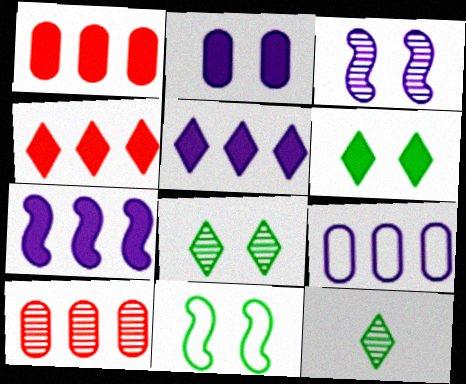[[3, 10, 12]]